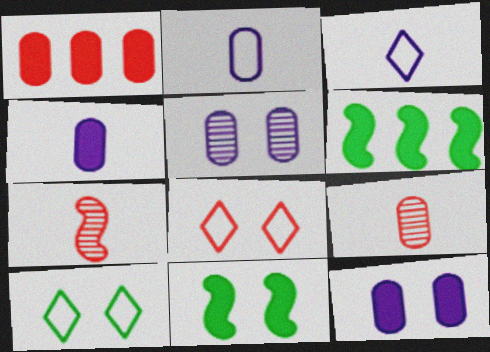[[1, 7, 8], 
[5, 8, 11]]